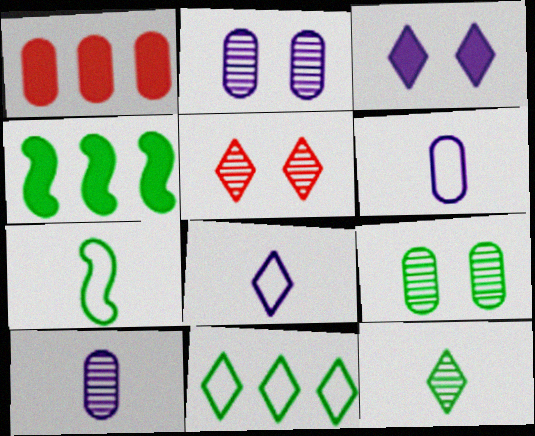[[1, 6, 9], 
[4, 5, 6]]